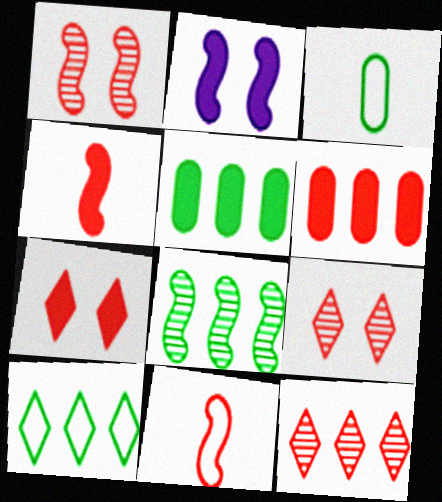[[2, 3, 12], 
[2, 8, 11], 
[4, 6, 7], 
[5, 8, 10], 
[6, 9, 11]]